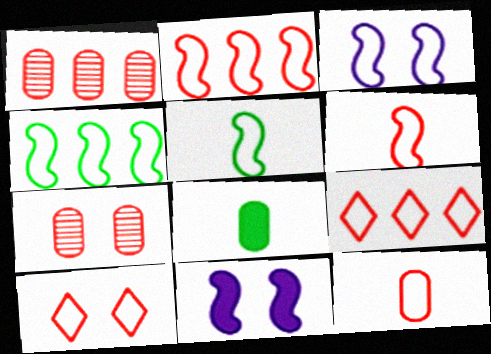[[2, 3, 5], 
[2, 10, 12], 
[3, 4, 6]]